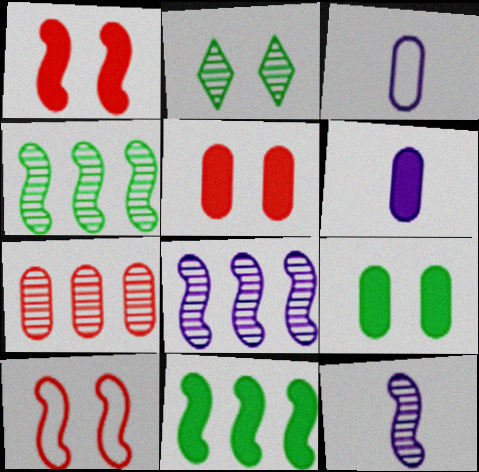[[2, 7, 12], 
[3, 7, 9], 
[10, 11, 12]]